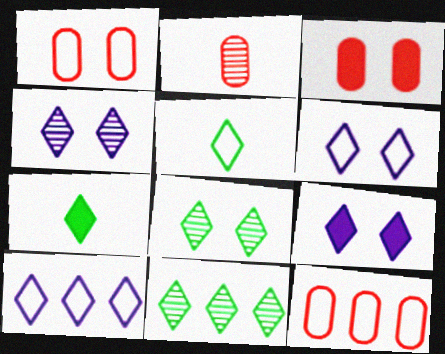[[2, 3, 12], 
[4, 6, 9]]